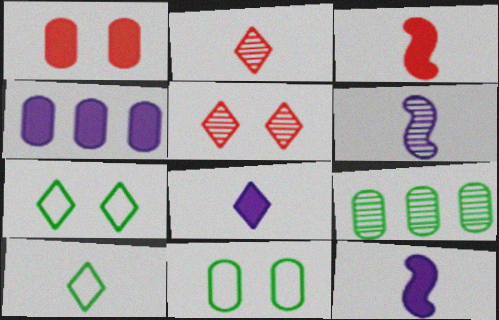[[2, 8, 10], 
[5, 6, 9]]